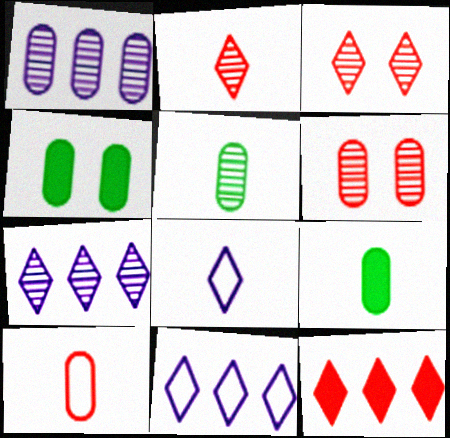[[1, 4, 10], 
[1, 5, 6]]